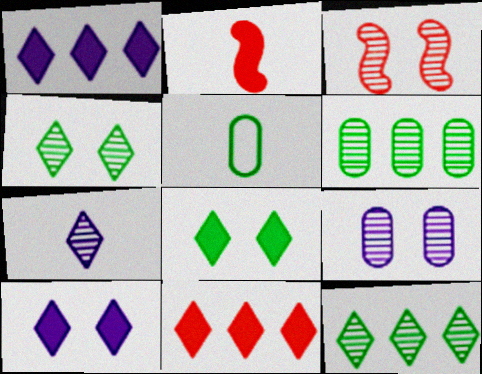[[1, 3, 5], 
[2, 5, 7], 
[3, 4, 9], 
[3, 6, 7]]